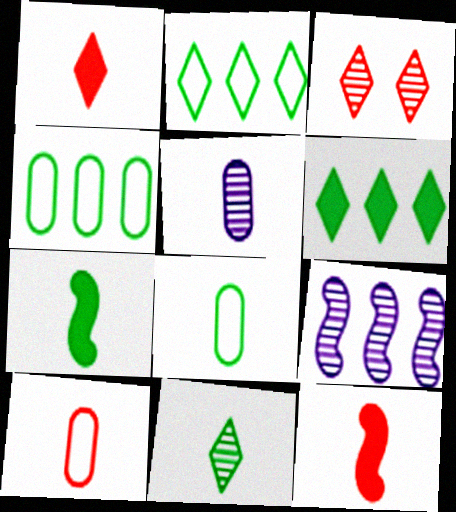[[7, 8, 11]]